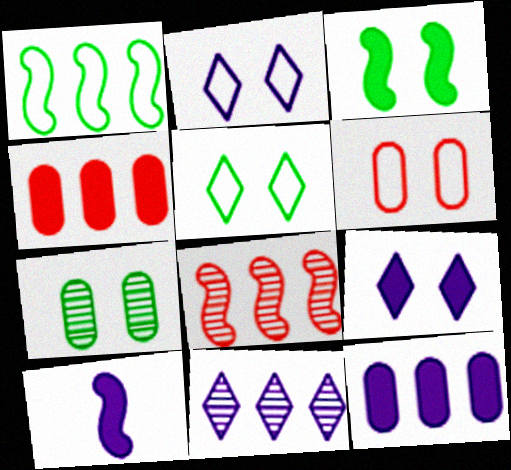[[1, 4, 11], 
[3, 5, 7], 
[9, 10, 12]]